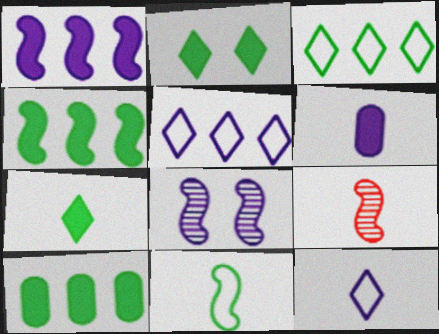[[5, 6, 8]]